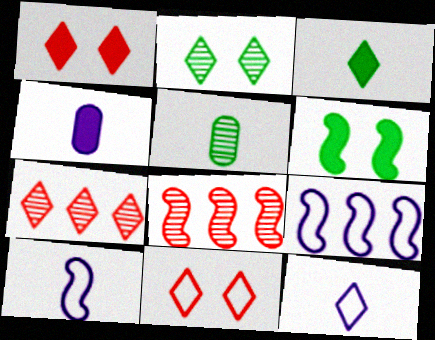[[1, 5, 9], 
[6, 8, 10]]